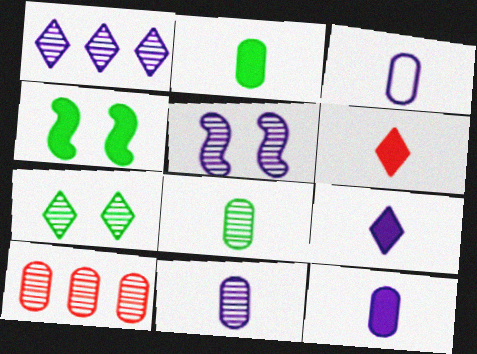[[1, 5, 11], 
[3, 11, 12]]